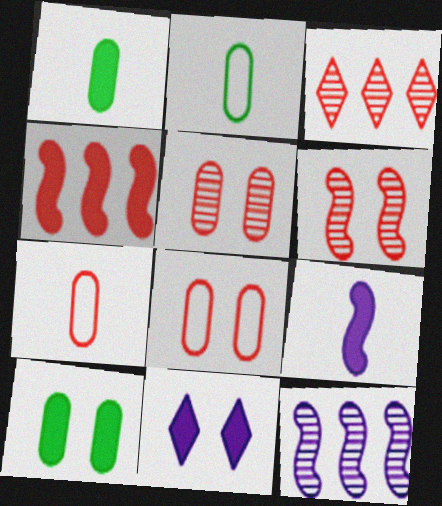[[1, 4, 11]]